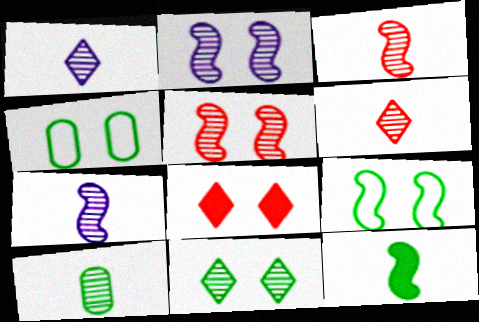[[1, 3, 10], 
[2, 4, 8], 
[6, 7, 10]]